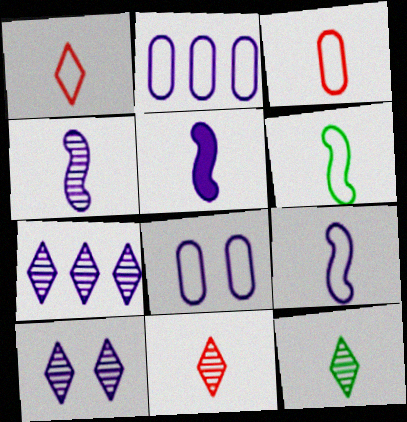[[2, 5, 10], 
[3, 5, 12], 
[4, 5, 9], 
[5, 7, 8]]